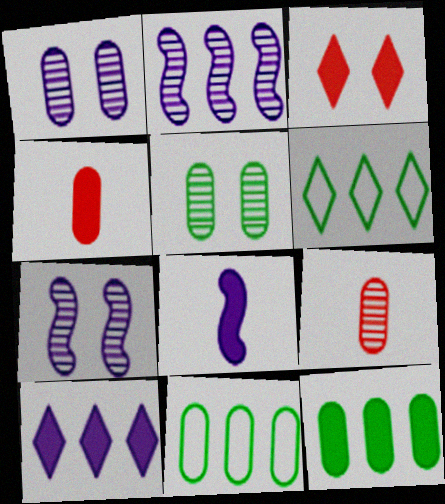[[1, 4, 11], 
[3, 8, 12], 
[4, 6, 7]]